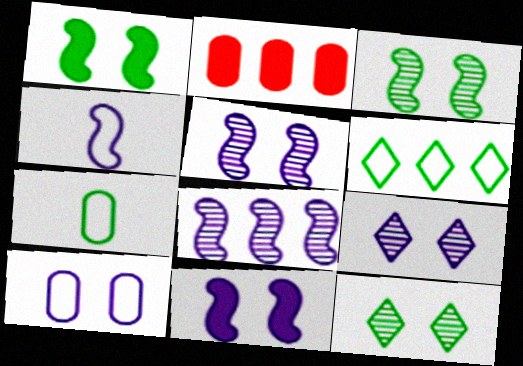[[2, 4, 12], 
[2, 6, 8], 
[4, 8, 11], 
[9, 10, 11]]